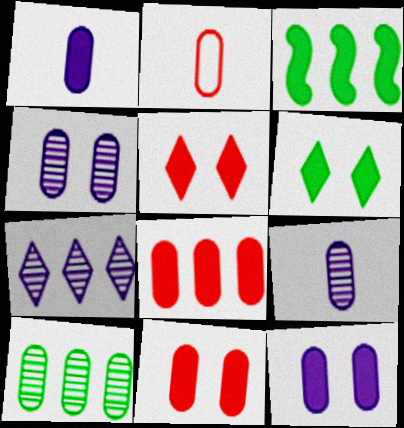[[1, 3, 5], 
[2, 10, 12]]